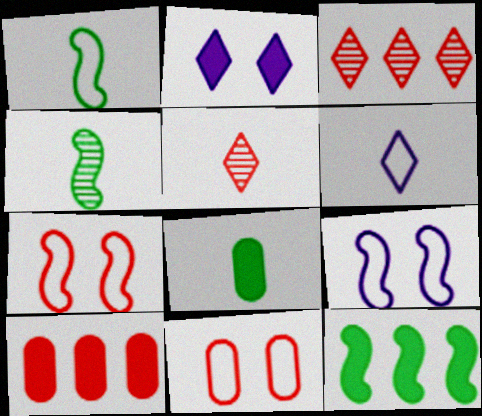[[3, 8, 9], 
[5, 7, 10]]